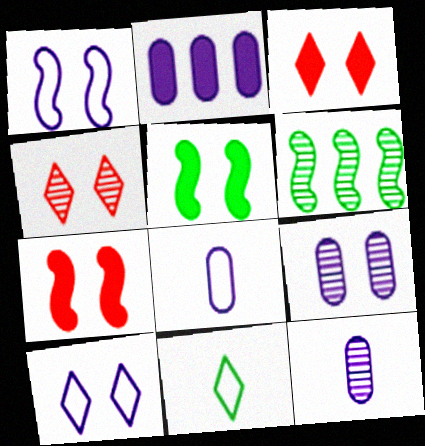[[2, 8, 9], 
[3, 6, 8], 
[4, 6, 12]]